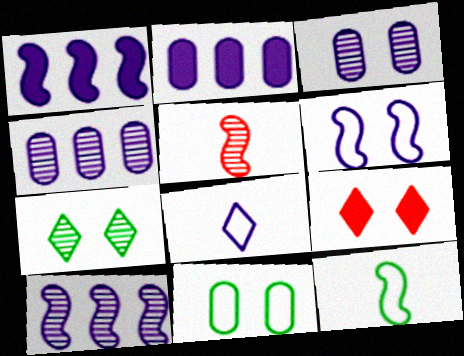[[1, 3, 8], 
[4, 5, 7], 
[4, 9, 12]]